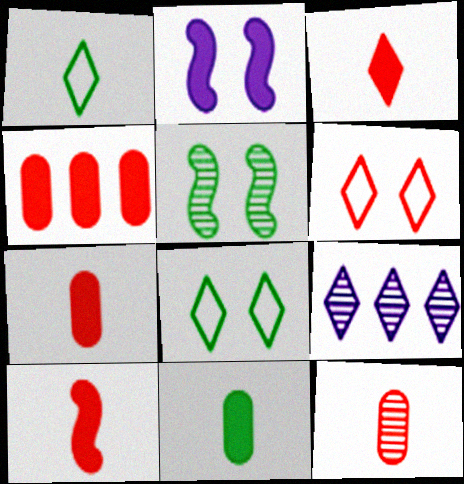[[3, 7, 10], 
[3, 8, 9], 
[5, 9, 12]]